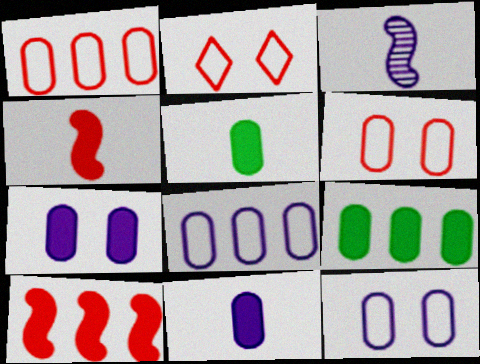[[2, 3, 9]]